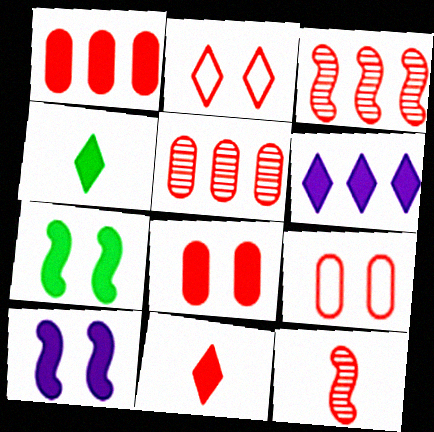[[1, 2, 12], 
[1, 4, 10], 
[3, 9, 11]]